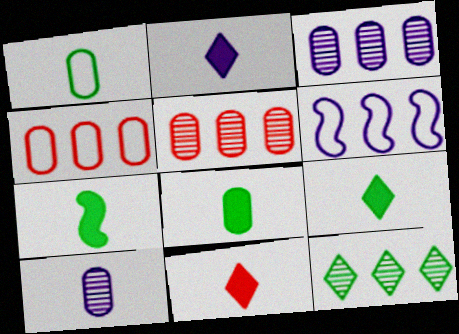[[2, 9, 11], 
[7, 8, 9]]